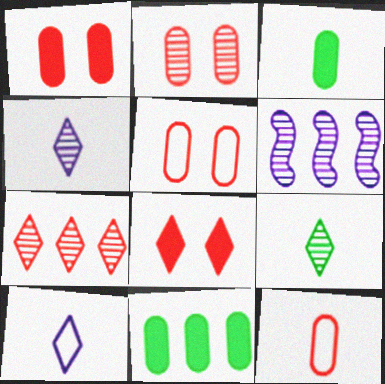[[1, 2, 5], 
[2, 6, 9]]